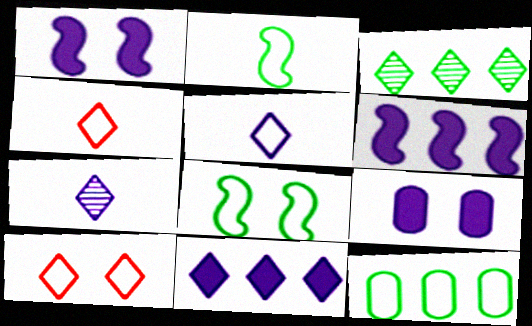[]